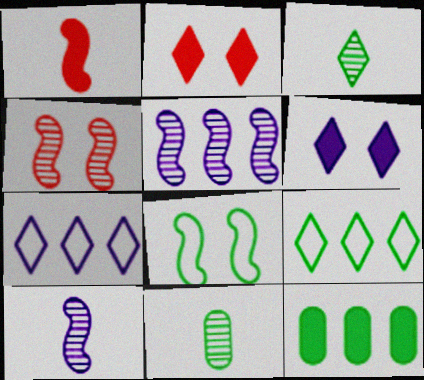[[1, 5, 8], 
[1, 6, 12], 
[2, 3, 7], 
[3, 8, 12]]